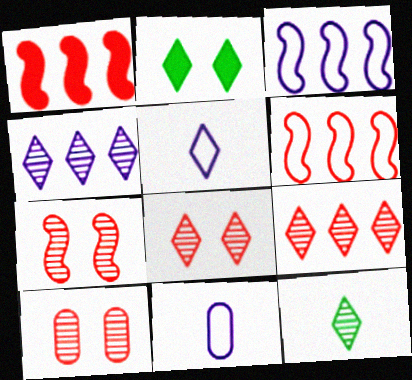[[2, 5, 9], 
[4, 8, 12], 
[7, 8, 10]]